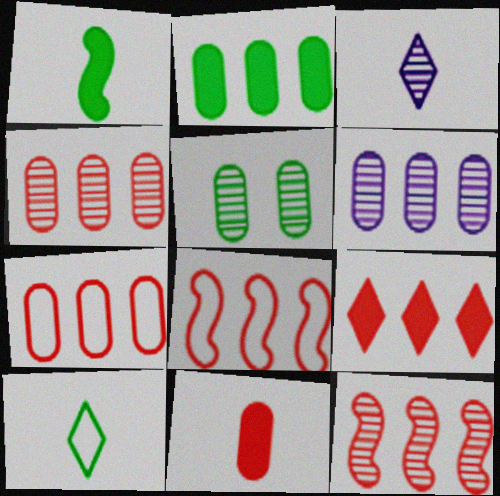[[2, 6, 7], 
[3, 5, 12], 
[4, 8, 9], 
[7, 9, 12]]